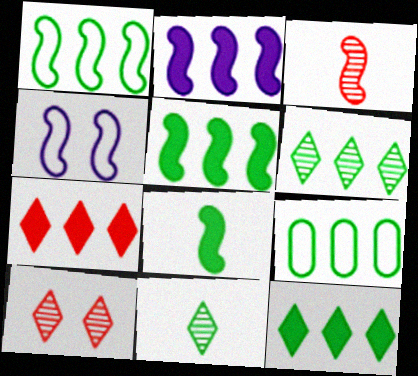[[3, 4, 5], 
[5, 6, 9]]